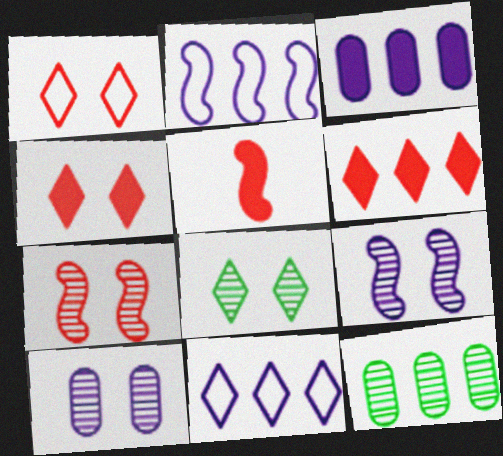[[2, 6, 12], 
[7, 8, 10]]